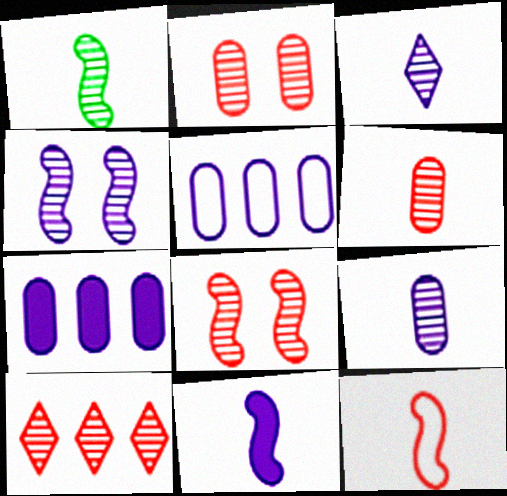[[1, 3, 6], 
[1, 11, 12], 
[6, 8, 10]]